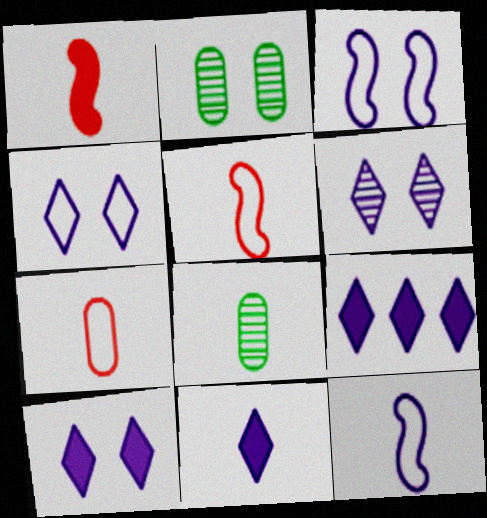[[2, 5, 9], 
[4, 6, 10], 
[5, 8, 11], 
[9, 10, 11]]